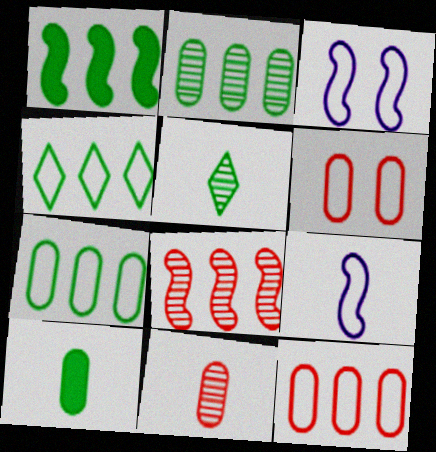[[1, 2, 4], 
[4, 6, 9]]